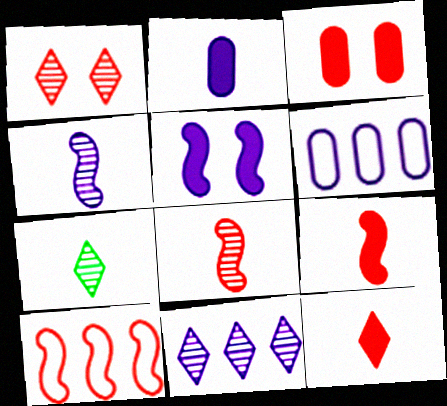[[1, 7, 11]]